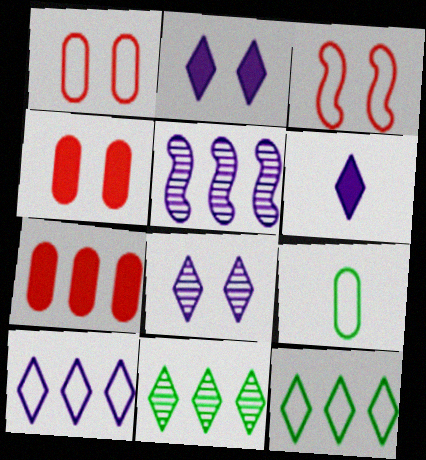[[3, 9, 10], 
[5, 7, 12], 
[6, 8, 10]]